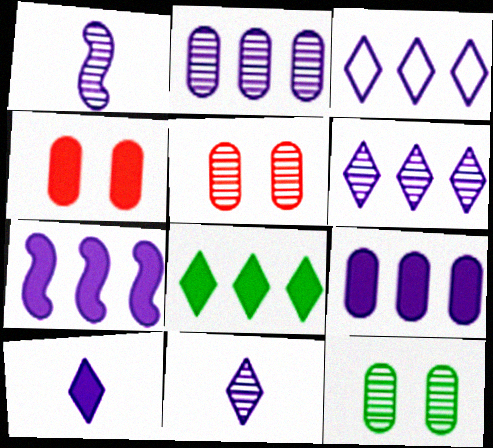[[2, 3, 7]]